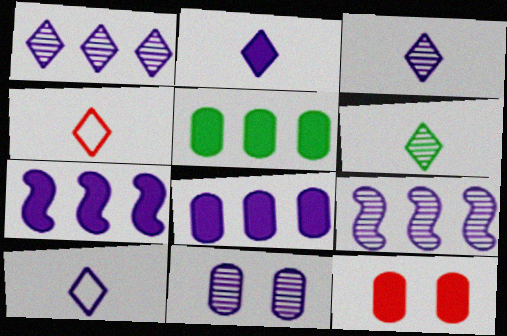[[2, 3, 10], 
[2, 4, 6], 
[3, 9, 11], 
[7, 10, 11]]